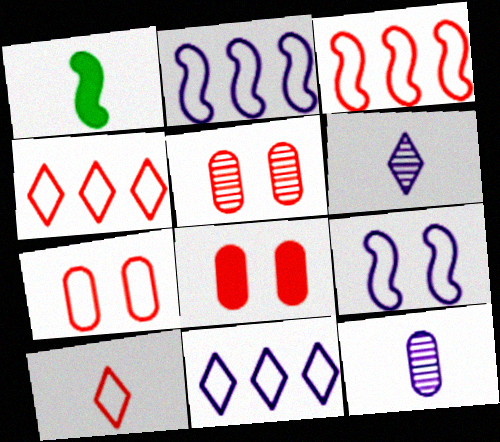[[1, 5, 11], 
[1, 10, 12], 
[3, 7, 10], 
[5, 7, 8]]